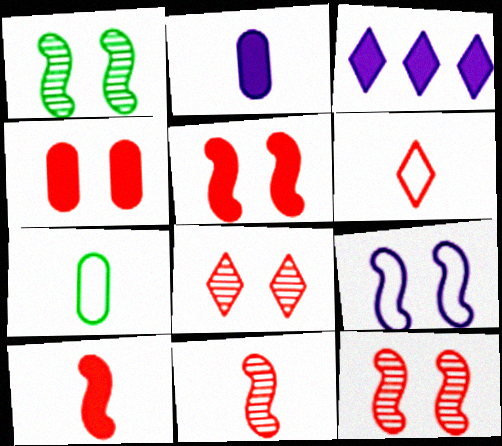[[1, 5, 9], 
[3, 7, 12]]